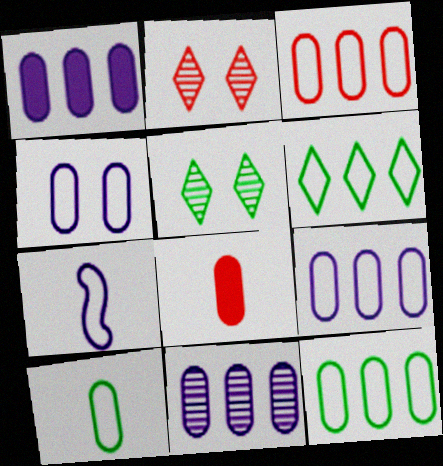[[1, 9, 11], 
[3, 4, 10], 
[3, 9, 12]]